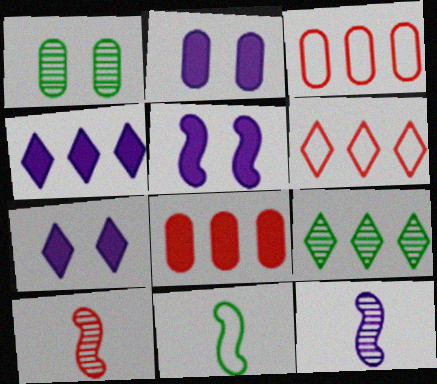[[2, 5, 7], 
[4, 6, 9]]